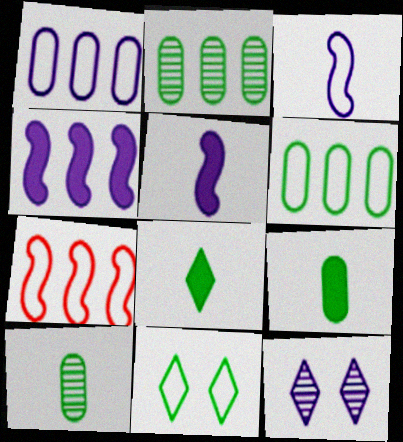[[1, 5, 12], 
[7, 9, 12]]